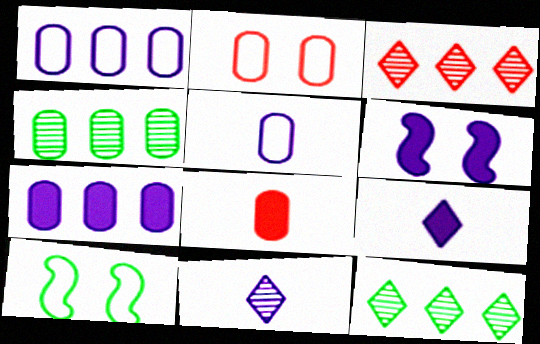[[1, 6, 11], 
[6, 7, 9]]